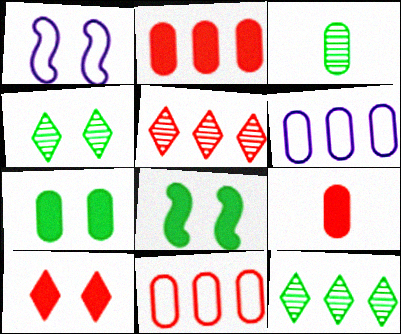[[1, 9, 12]]